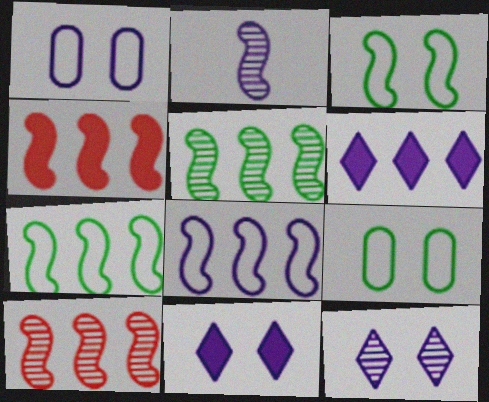[[1, 2, 6], 
[2, 3, 4], 
[4, 5, 8]]